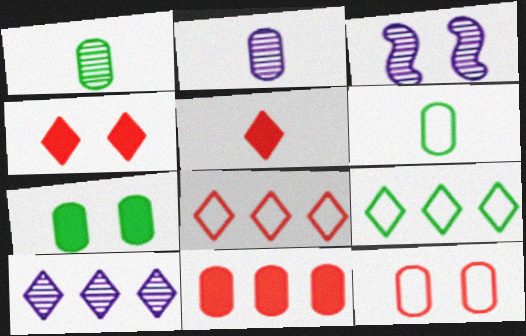[[2, 3, 10]]